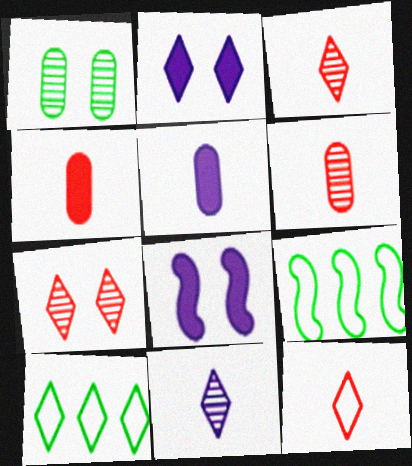[[2, 3, 10], 
[2, 6, 9], 
[5, 7, 9], 
[6, 8, 10]]